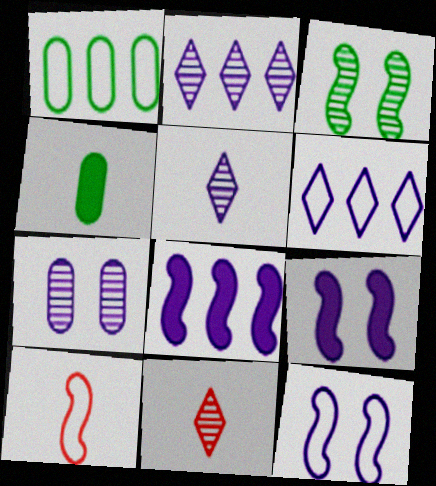[[1, 9, 11], 
[3, 8, 10], 
[4, 5, 10]]